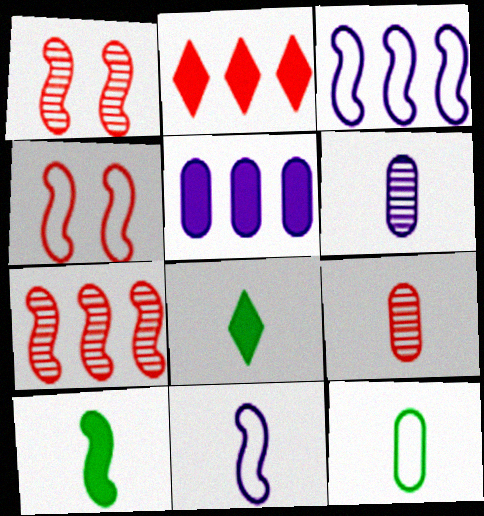[[1, 3, 10], 
[2, 4, 9], 
[8, 9, 11]]